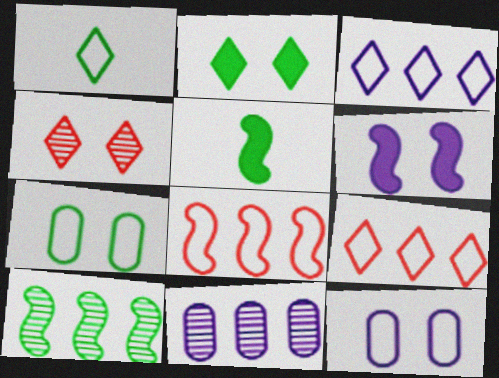[[1, 8, 12], 
[4, 6, 7]]